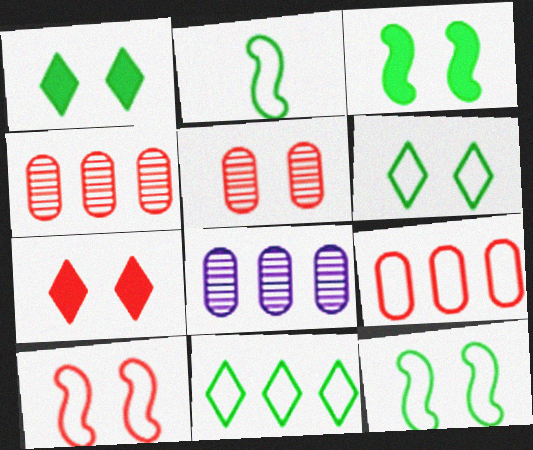[[2, 7, 8], 
[5, 7, 10]]